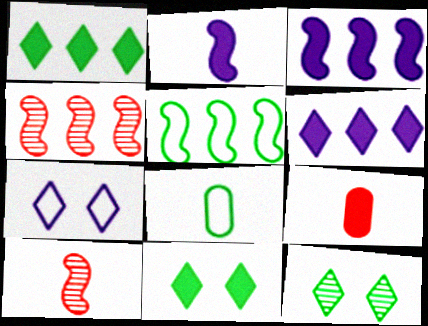[[3, 4, 5], 
[3, 9, 11]]